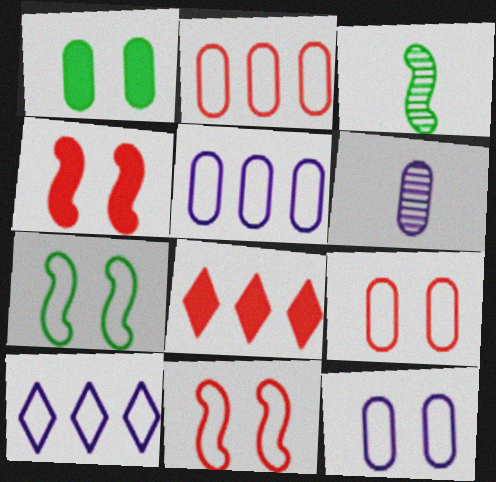[[1, 2, 6], 
[3, 8, 12], 
[6, 7, 8]]